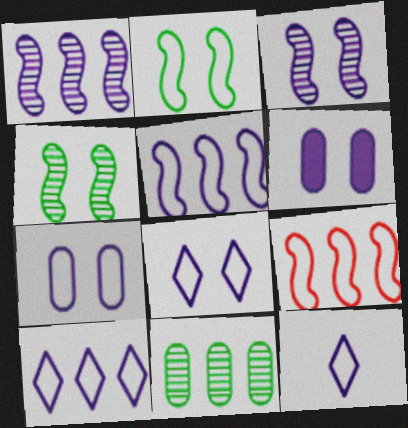[[1, 6, 12], 
[3, 6, 8], 
[5, 7, 12], 
[8, 10, 12]]